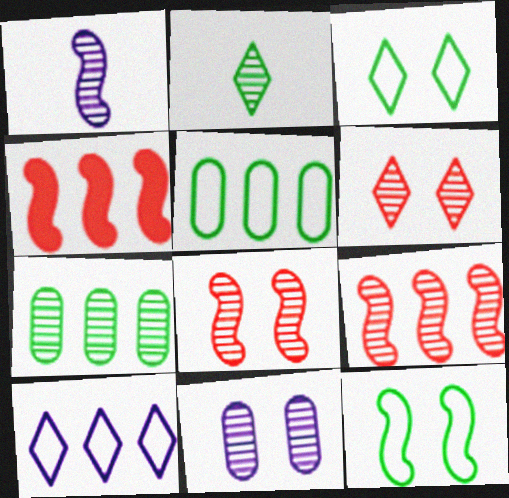[[1, 4, 12], 
[1, 6, 7], 
[2, 9, 11], 
[4, 7, 10]]